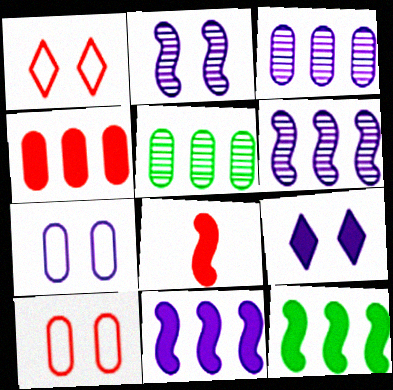[[2, 7, 9]]